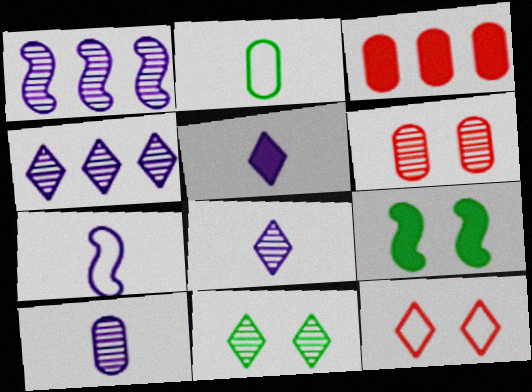[[3, 5, 9], 
[3, 7, 11], 
[5, 7, 10]]